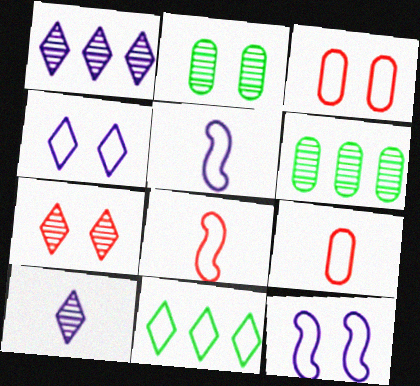[[3, 5, 11], 
[9, 11, 12]]